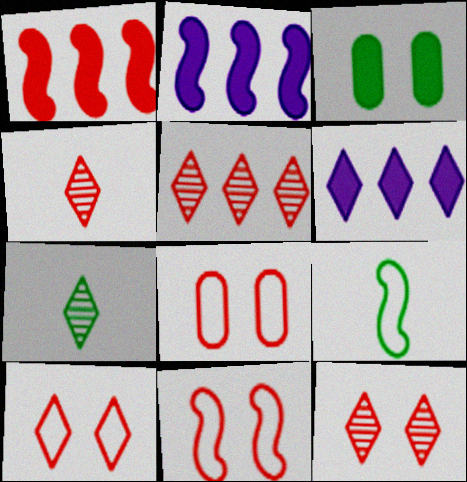[[1, 4, 8], 
[2, 7, 8], 
[4, 5, 12], 
[6, 7, 10], 
[8, 10, 11]]